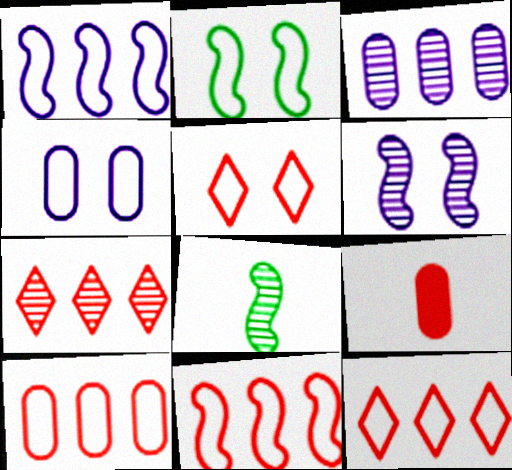[[2, 4, 5], 
[10, 11, 12]]